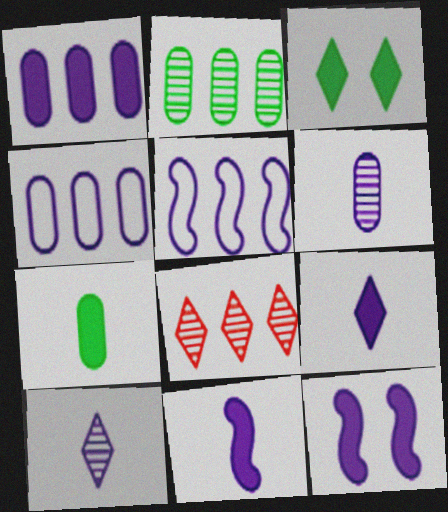[[1, 9, 12], 
[4, 10, 12]]